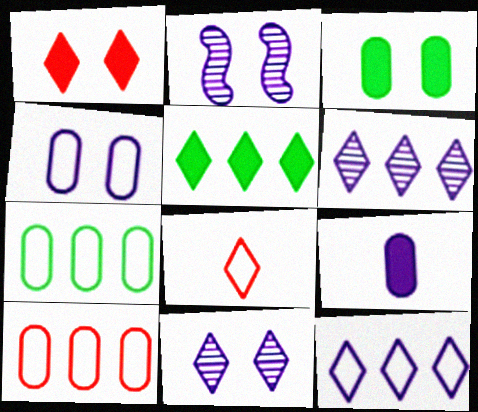[[2, 9, 12], 
[5, 8, 11]]